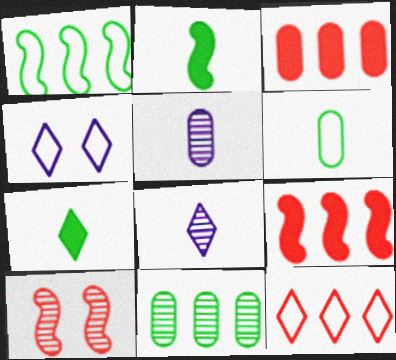[[8, 10, 11]]